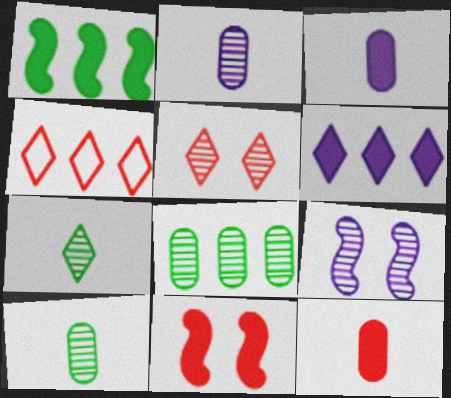[]